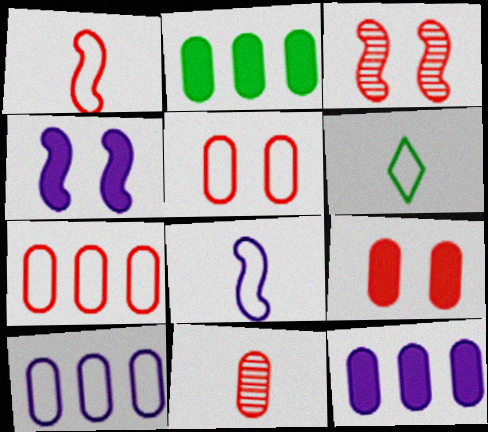[[3, 6, 12], 
[7, 9, 11]]